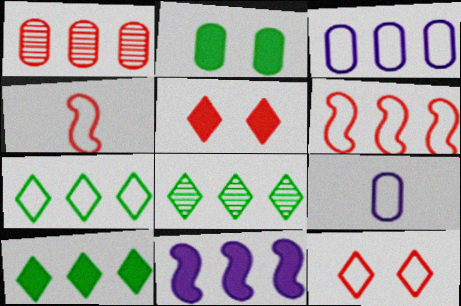[[1, 2, 9], 
[1, 4, 5], 
[1, 7, 11], 
[3, 6, 7], 
[7, 8, 10]]